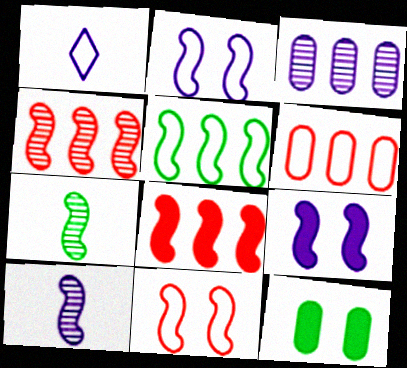[[1, 3, 9], 
[1, 4, 12], 
[2, 7, 8]]